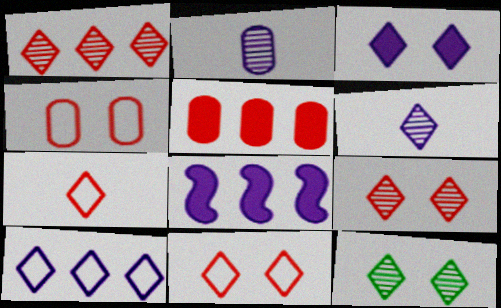[[1, 6, 12], 
[3, 6, 10], 
[3, 11, 12]]